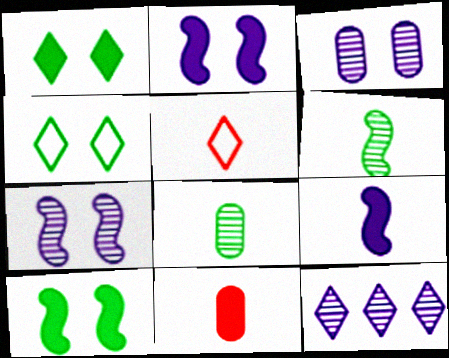[[1, 5, 12], 
[5, 8, 9]]